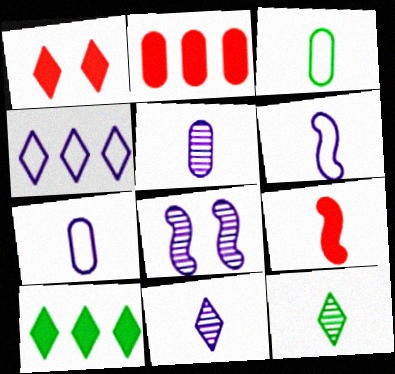[[1, 2, 9], 
[1, 4, 12], 
[3, 9, 11], 
[7, 9, 12]]